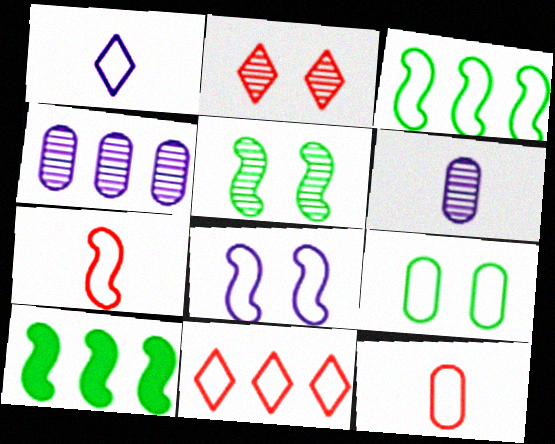[[3, 7, 8], 
[4, 10, 11]]